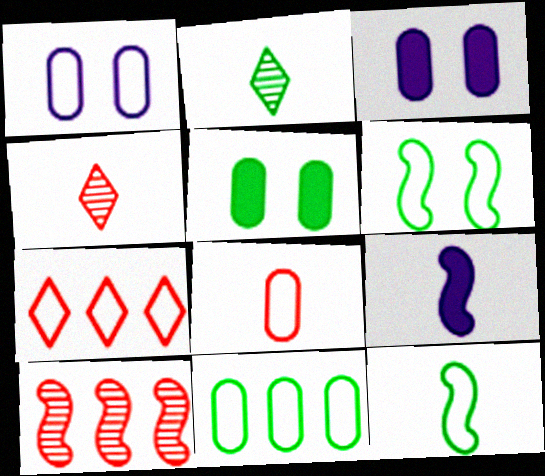[[1, 7, 12], 
[1, 8, 11], 
[2, 8, 9], 
[6, 9, 10]]